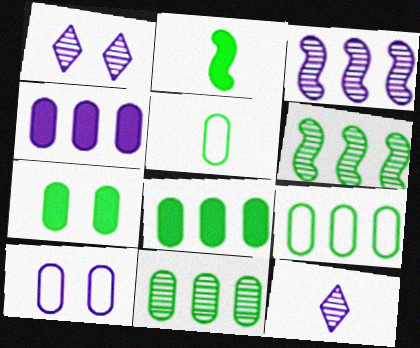[[5, 7, 11], 
[8, 9, 11]]